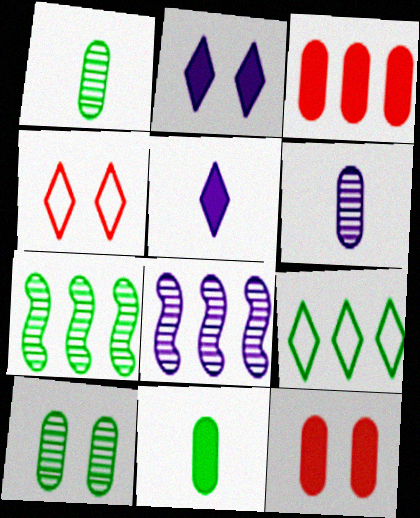[[3, 8, 9], 
[4, 8, 11]]